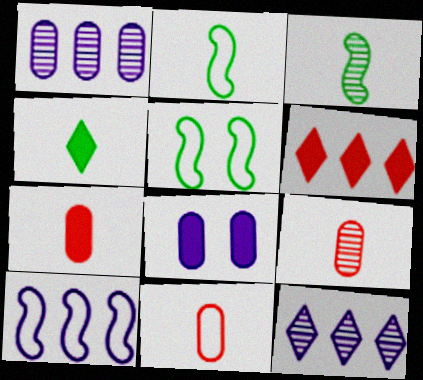[[5, 7, 12], 
[7, 9, 11]]